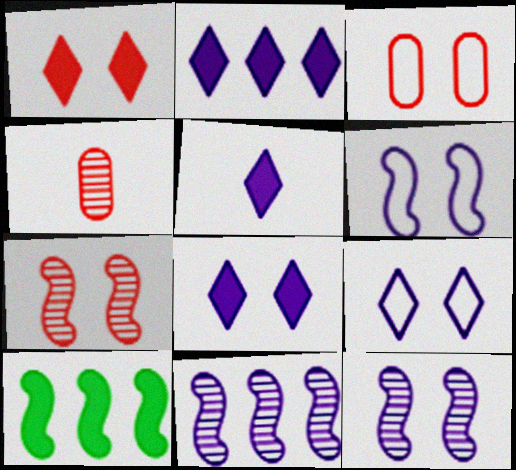[[1, 3, 7], 
[2, 5, 8], 
[4, 9, 10]]